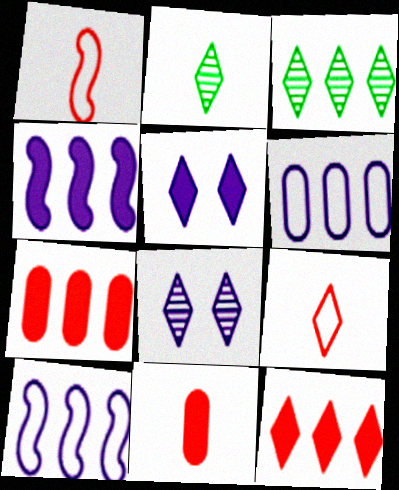[[3, 5, 9], 
[3, 7, 10]]